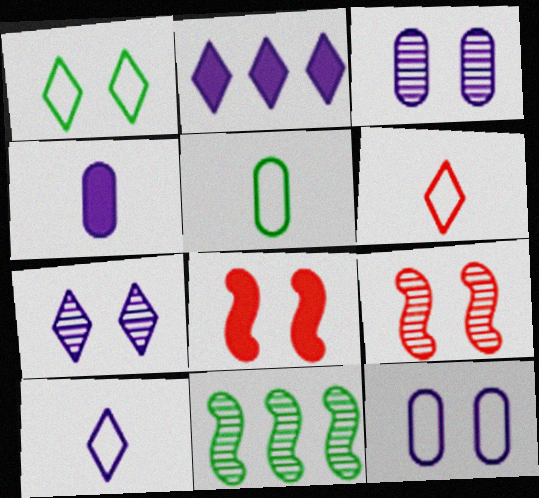[[1, 3, 8], 
[2, 5, 9], 
[2, 7, 10]]